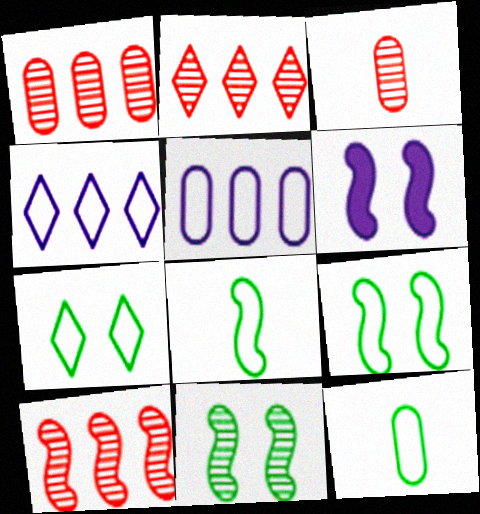[[1, 2, 10], 
[2, 6, 12], 
[6, 8, 10]]